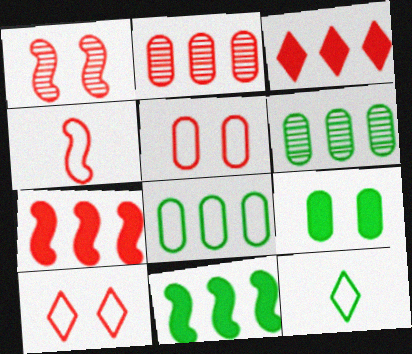[[1, 4, 7]]